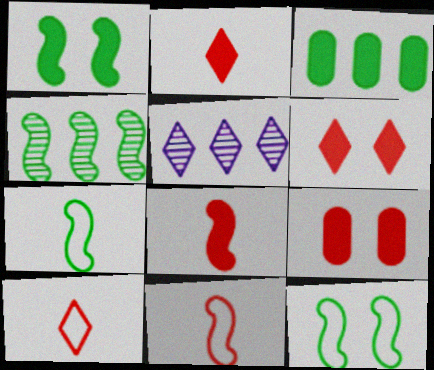[[1, 4, 7], 
[5, 7, 9]]